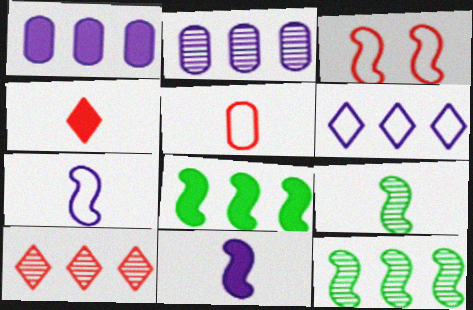[[2, 10, 12], 
[3, 11, 12]]